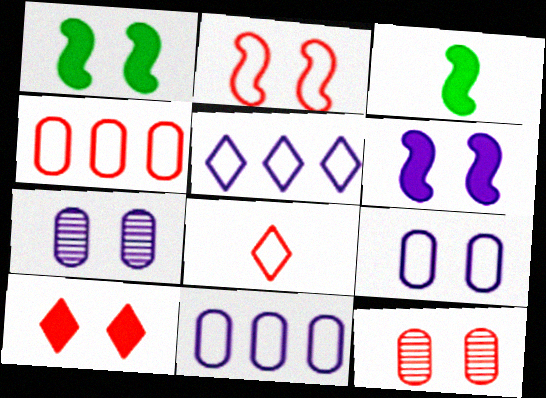[[2, 4, 8], 
[2, 10, 12], 
[3, 5, 12]]